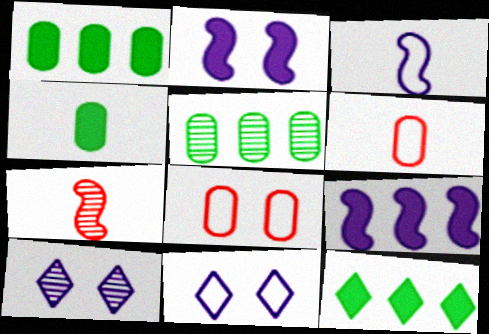[[1, 7, 11], 
[5, 7, 10]]